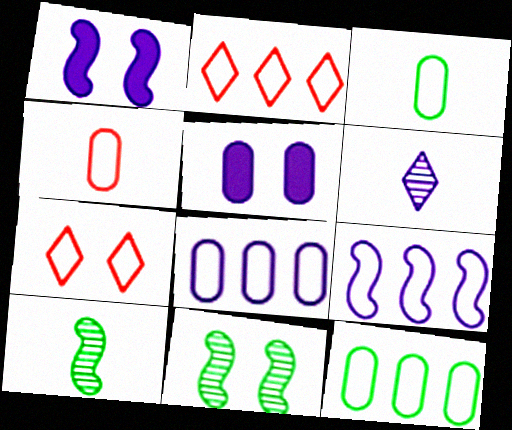[[1, 6, 8], 
[2, 5, 10], 
[2, 9, 12], 
[3, 7, 9], 
[5, 6, 9], 
[5, 7, 11]]